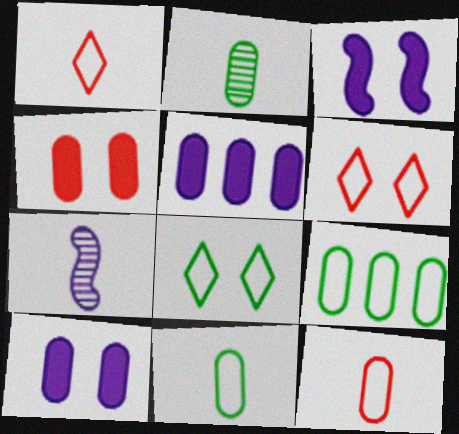[]